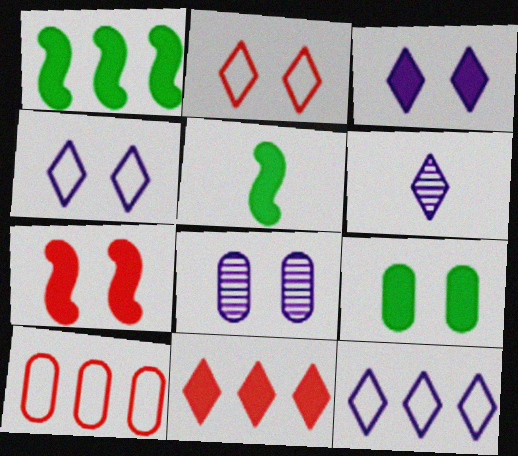[[3, 6, 12], 
[3, 7, 9]]